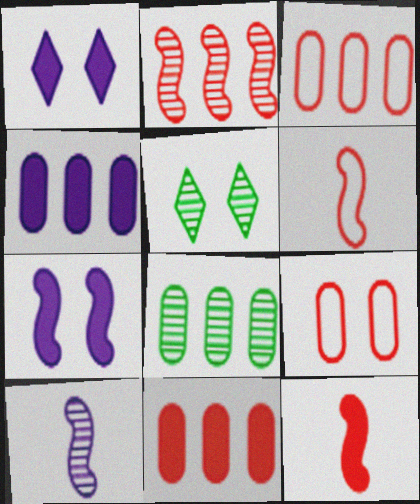[[1, 6, 8], 
[3, 4, 8], 
[4, 5, 6], 
[5, 7, 9]]